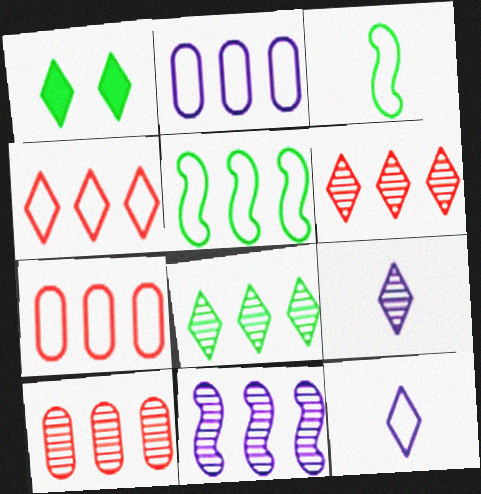[[1, 4, 9], 
[1, 6, 12], 
[2, 4, 5], 
[8, 10, 11]]